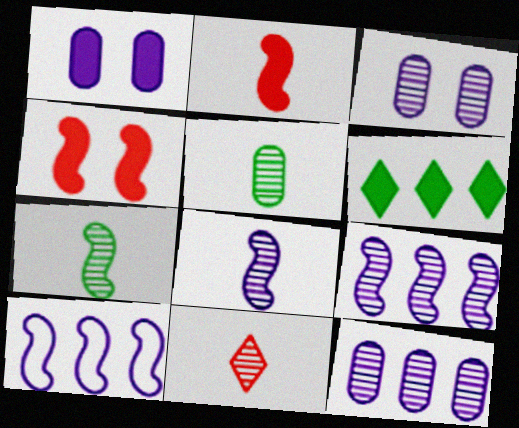[[1, 2, 6], 
[4, 7, 10], 
[5, 8, 11]]